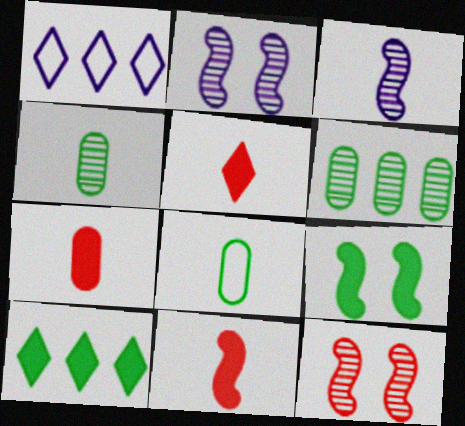[[3, 5, 8], 
[5, 7, 11]]